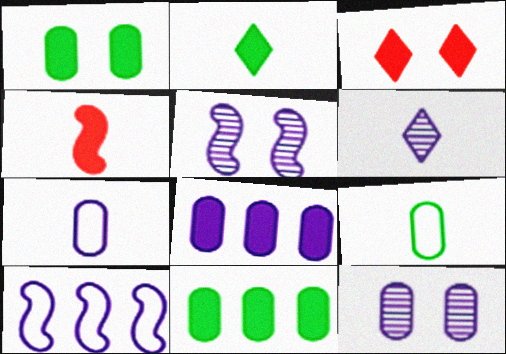[[4, 6, 9], 
[7, 8, 12]]